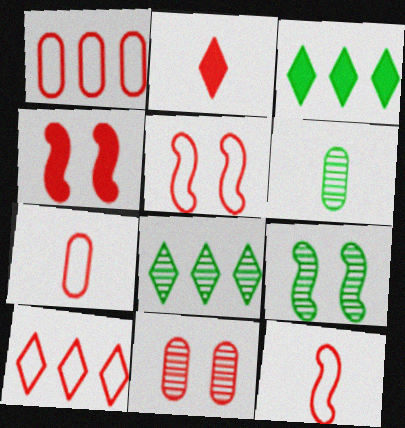[[5, 7, 10], 
[6, 8, 9]]